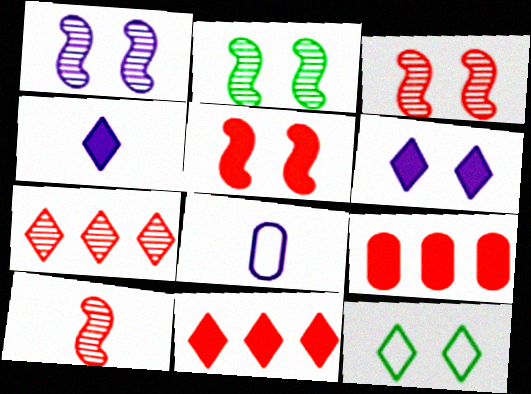[[1, 2, 3], 
[2, 8, 11], 
[4, 7, 12]]